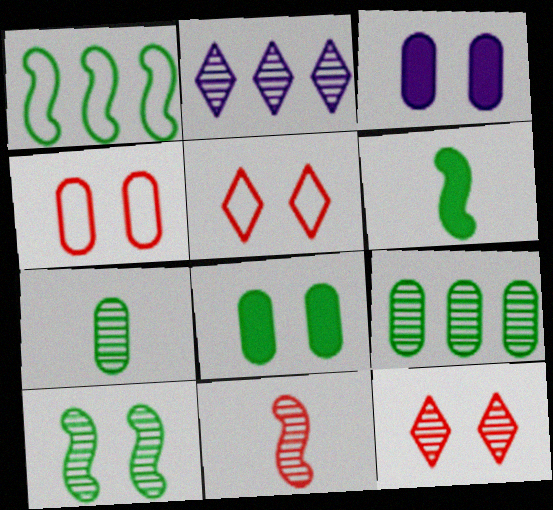[[1, 6, 10], 
[2, 4, 6], 
[3, 5, 10]]